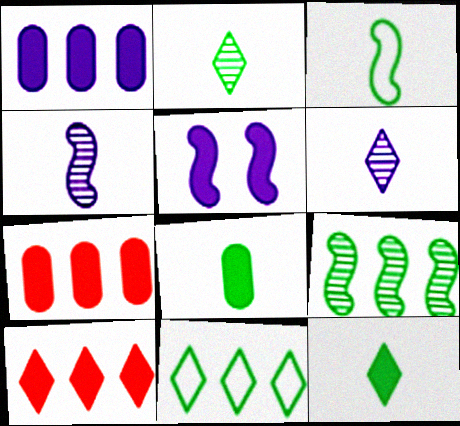[[2, 3, 8], 
[5, 7, 12], 
[5, 8, 10]]